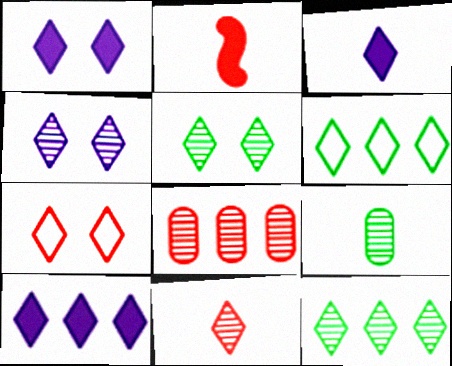[[1, 3, 10], 
[1, 5, 7], 
[1, 6, 11], 
[2, 7, 8], 
[3, 7, 12], 
[4, 11, 12]]